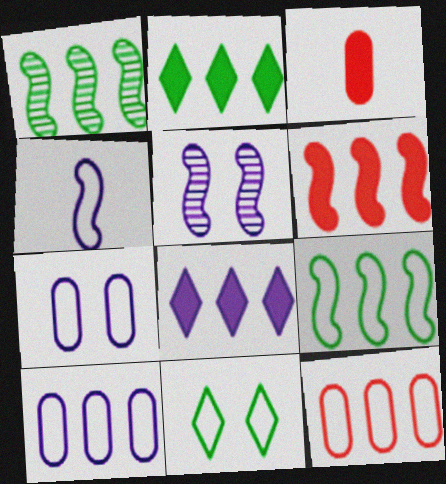[[1, 8, 12], 
[4, 11, 12]]